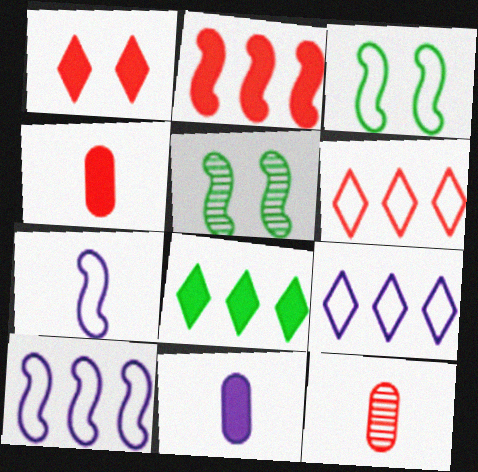[[1, 2, 4], 
[2, 5, 7], 
[4, 5, 9], 
[5, 6, 11]]